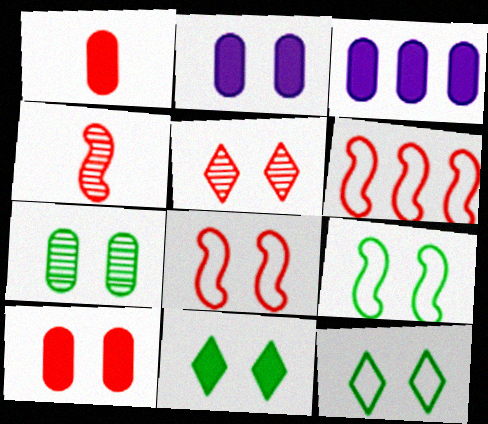[[1, 5, 6], 
[2, 5, 9], 
[3, 4, 12], 
[5, 8, 10], 
[7, 9, 11]]